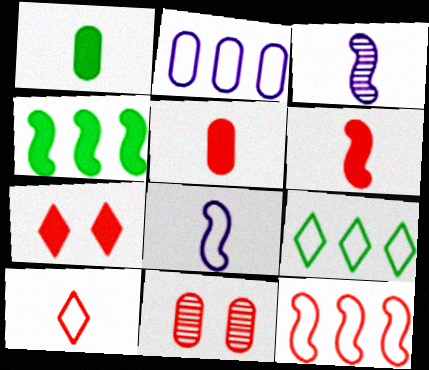[[1, 2, 11], 
[1, 3, 10], 
[2, 9, 12]]